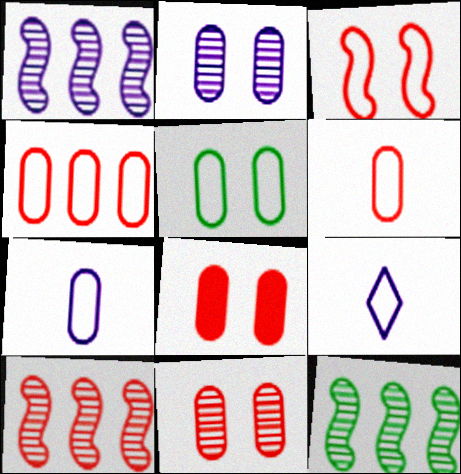[[1, 10, 12], 
[2, 5, 8], 
[4, 5, 7], 
[8, 9, 12]]